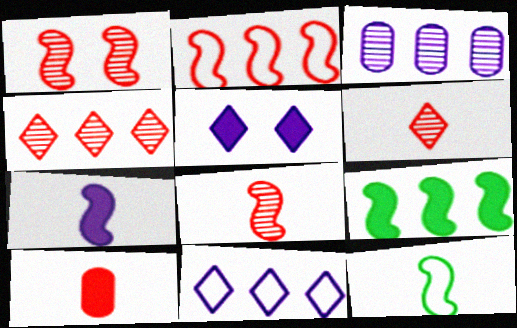[[5, 9, 10], 
[7, 8, 12]]